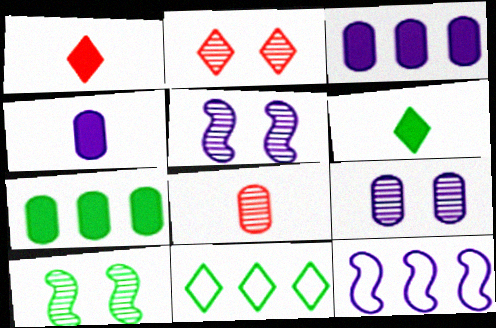[[2, 9, 10]]